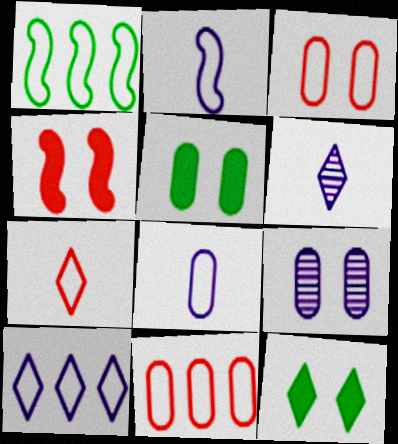[[1, 10, 11], 
[3, 5, 9]]